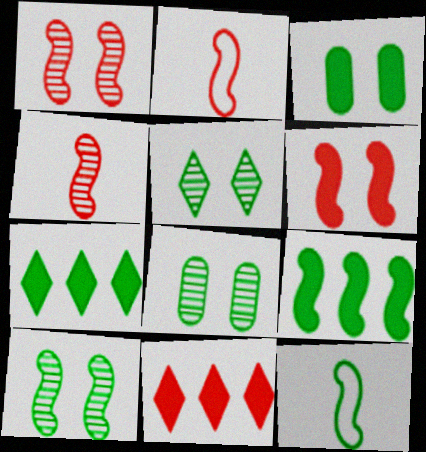[[5, 8, 10], 
[7, 8, 12], 
[9, 10, 12]]